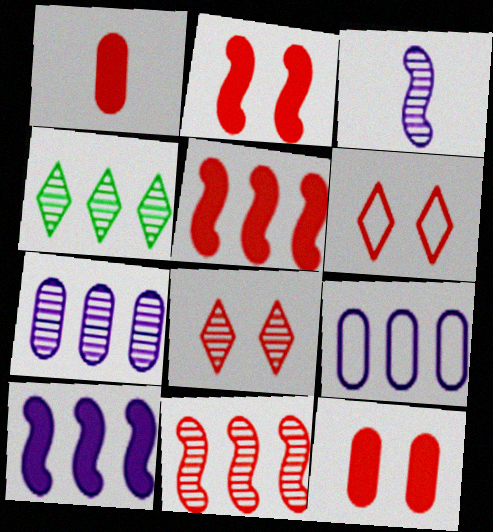[[1, 6, 11], 
[4, 5, 9], 
[4, 7, 11]]